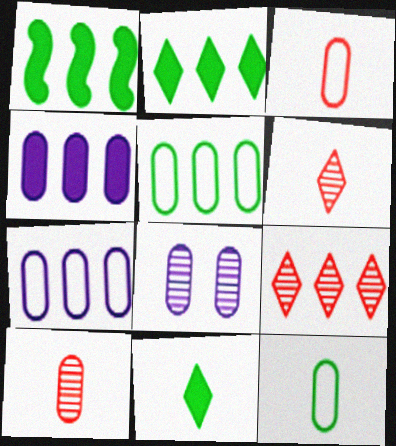[[1, 7, 9]]